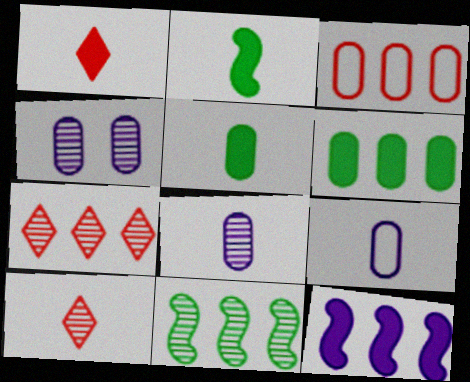[[2, 9, 10], 
[3, 4, 5], 
[4, 10, 11]]